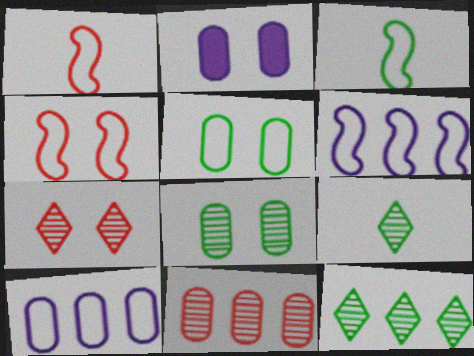[[1, 2, 12], 
[3, 4, 6]]